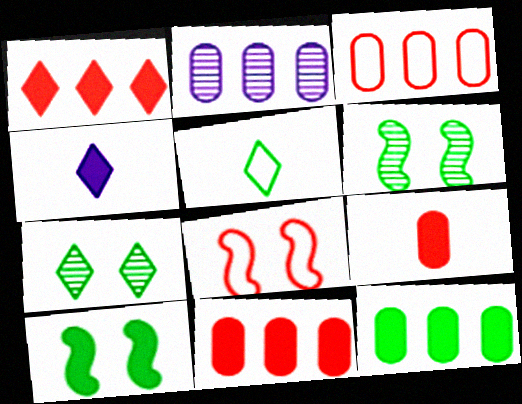[[2, 3, 12], 
[3, 4, 6], 
[4, 10, 11], 
[5, 6, 12]]